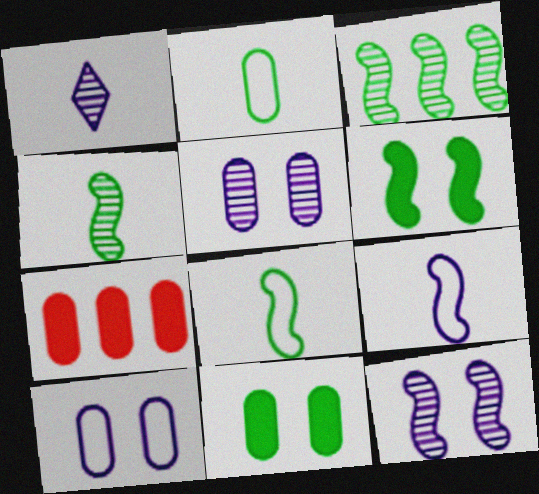[[2, 5, 7], 
[3, 6, 8]]